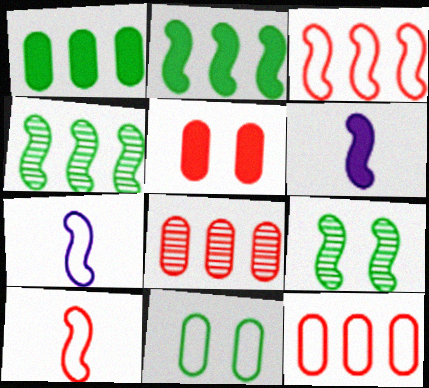[[3, 6, 9]]